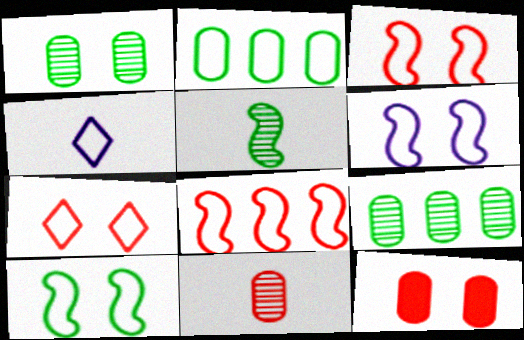[[2, 3, 4], 
[3, 6, 10]]